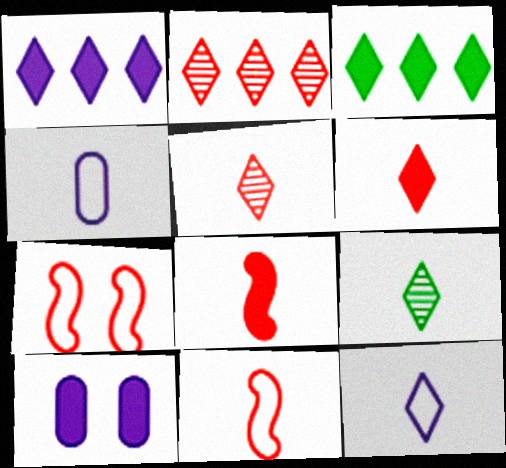[[3, 8, 10], 
[4, 8, 9], 
[6, 9, 12]]